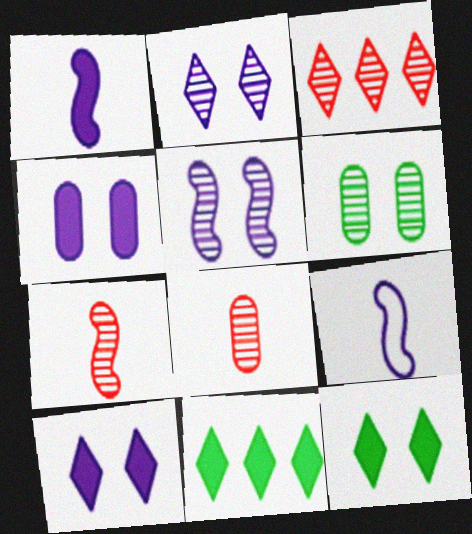[]